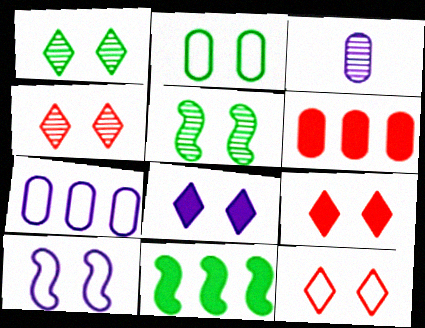[[1, 8, 12], 
[2, 3, 6], 
[2, 10, 12], 
[3, 11, 12], 
[4, 9, 12]]